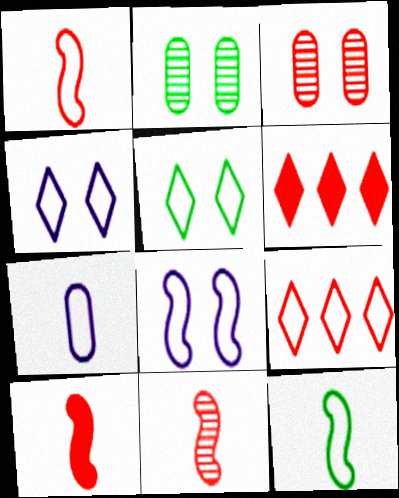[[1, 3, 6], 
[1, 10, 11], 
[3, 9, 10]]